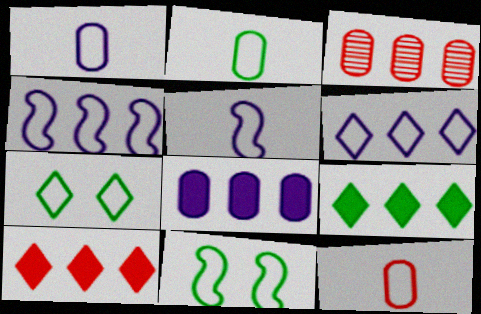[[1, 2, 12], 
[3, 4, 9], 
[4, 7, 12], 
[6, 11, 12]]